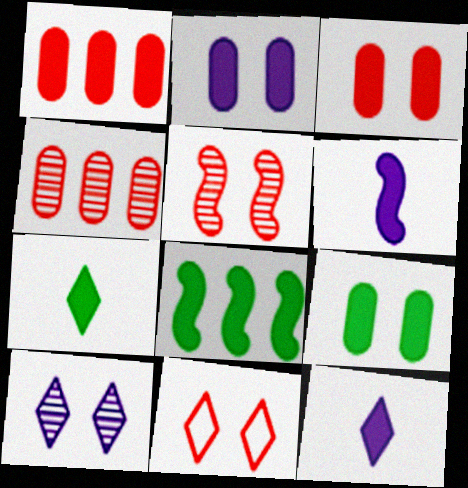[[2, 3, 9], 
[3, 5, 11], 
[3, 8, 12], 
[7, 8, 9]]